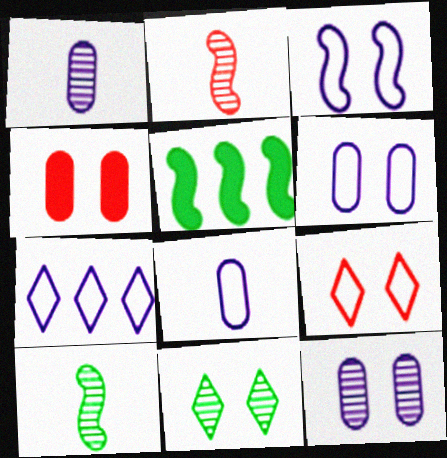[[1, 5, 9], 
[2, 3, 5], 
[3, 4, 11], 
[3, 7, 8], 
[4, 7, 10]]